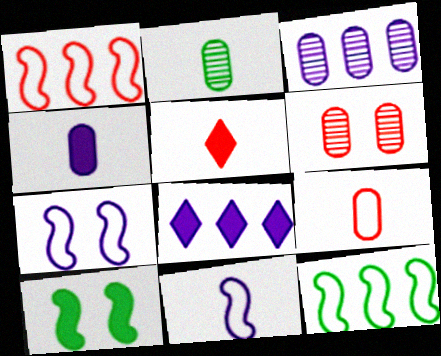[[1, 5, 6], 
[2, 3, 6], 
[2, 4, 9], 
[2, 5, 11]]